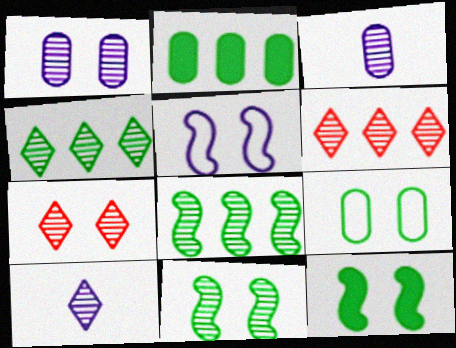[[1, 7, 11], 
[3, 6, 11], 
[3, 7, 8], 
[4, 7, 10]]